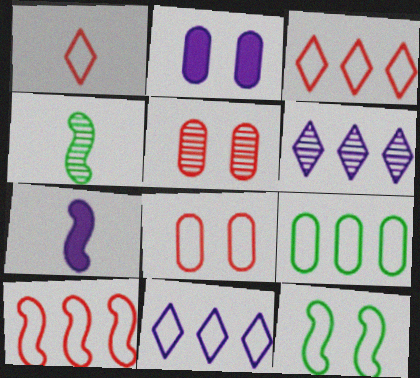[[1, 8, 10], 
[2, 3, 4], 
[4, 5, 6], 
[9, 10, 11]]